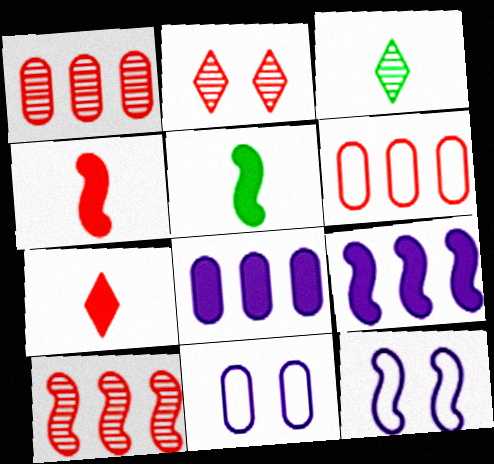[[2, 4, 6], 
[5, 10, 12]]